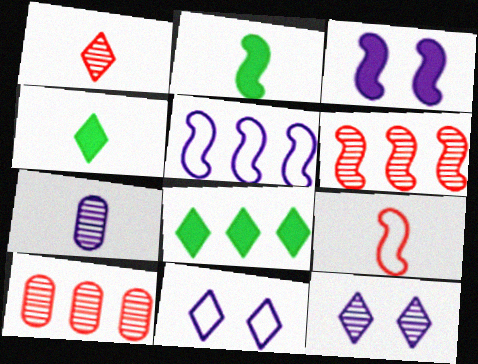[[1, 8, 11], 
[2, 10, 11], 
[4, 7, 9], 
[5, 8, 10]]